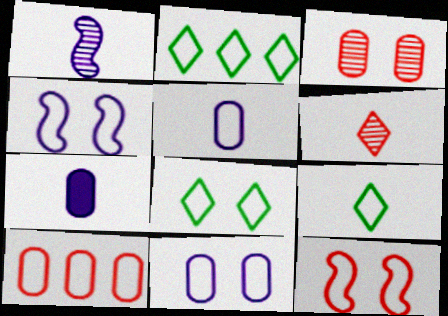[[2, 5, 12], 
[2, 8, 9], 
[4, 9, 10], 
[8, 11, 12]]